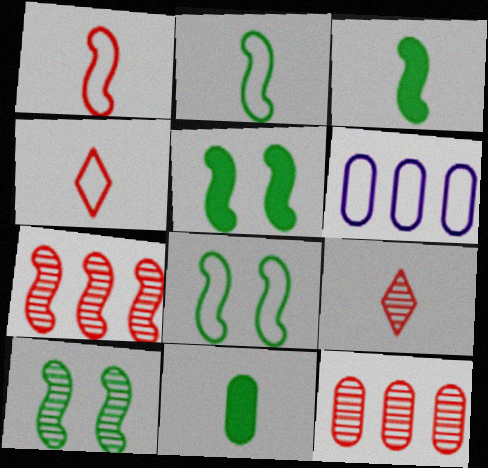[[4, 6, 8], 
[5, 6, 9], 
[5, 8, 10]]